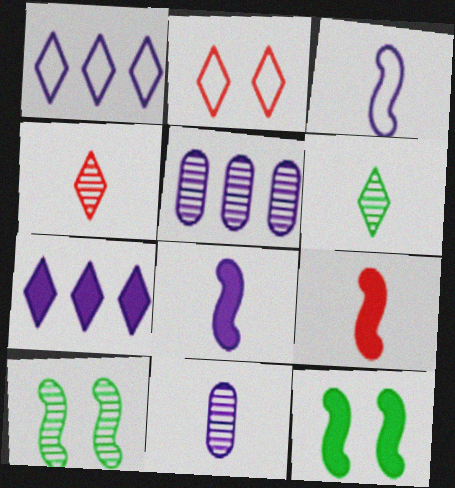[[2, 6, 7], 
[4, 5, 10]]